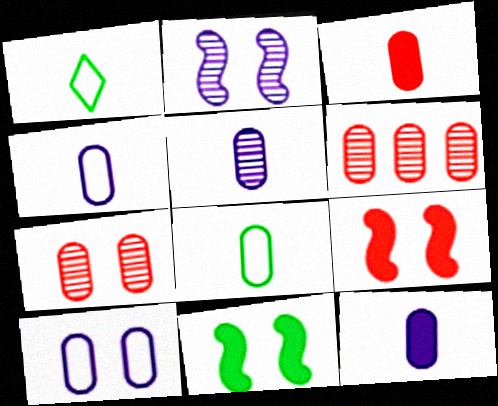[[3, 5, 8], 
[4, 5, 12]]